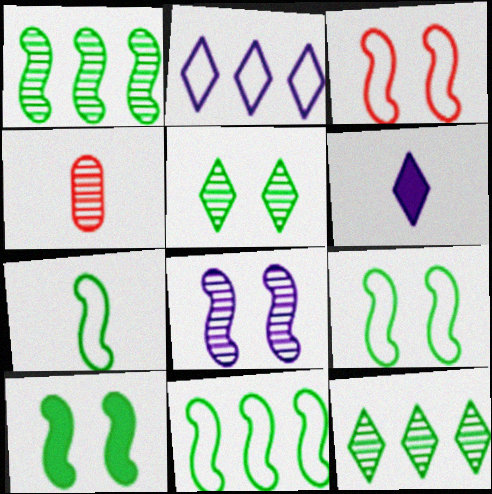[[1, 7, 10], 
[2, 4, 10], 
[3, 8, 10], 
[4, 6, 7], 
[4, 8, 12], 
[7, 9, 11]]